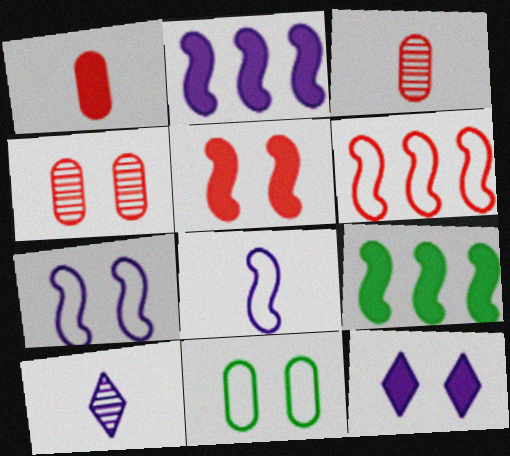[[1, 9, 12]]